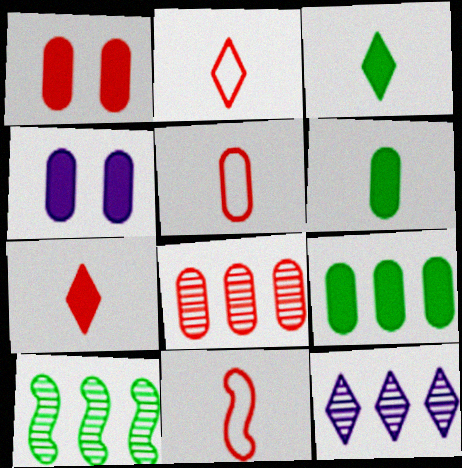[[1, 5, 8], 
[2, 4, 10], 
[2, 5, 11], 
[8, 10, 12]]